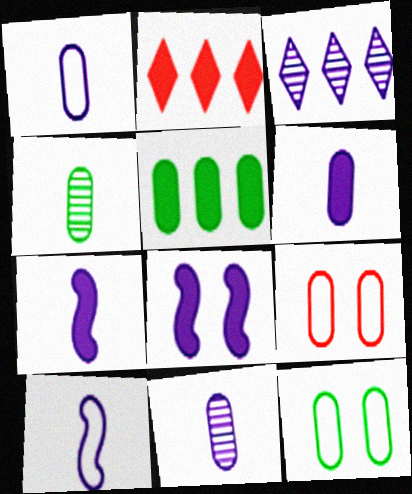[[1, 3, 8], 
[1, 6, 11], 
[4, 5, 12], 
[5, 9, 11]]